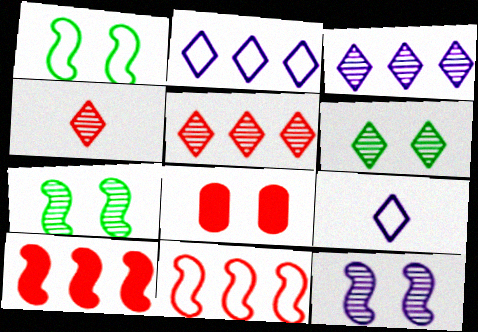[[3, 4, 6], 
[4, 8, 11]]